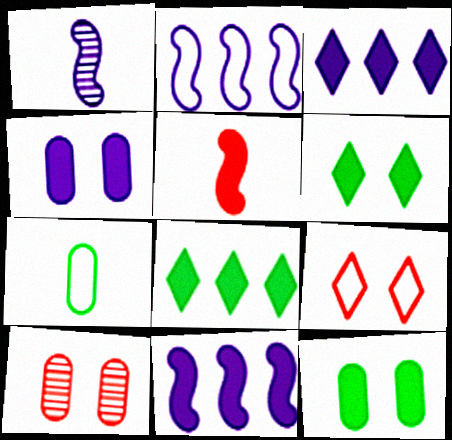[[2, 7, 9], 
[3, 5, 12], 
[4, 5, 8]]